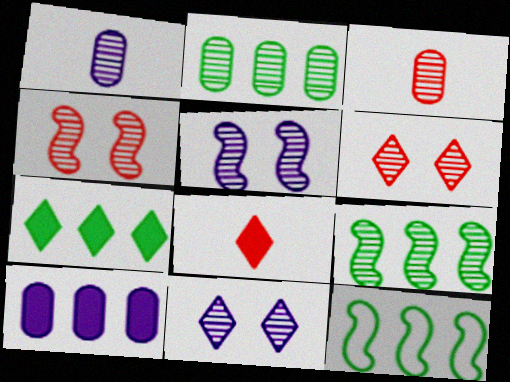[[1, 6, 9], 
[2, 7, 12], 
[3, 9, 11]]